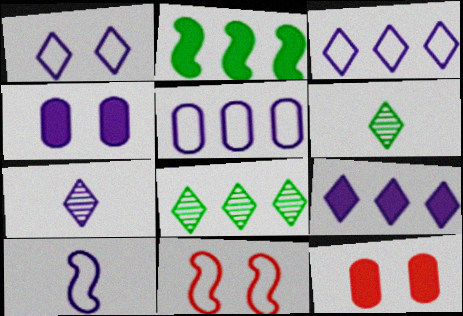[[1, 5, 10], 
[1, 7, 9], 
[8, 10, 12]]